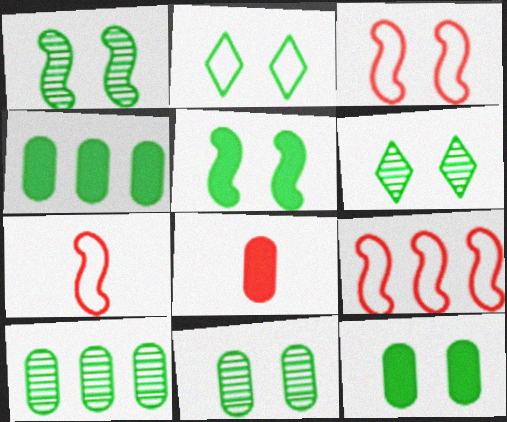[[1, 2, 12], 
[1, 6, 11], 
[2, 5, 11], 
[3, 7, 9]]